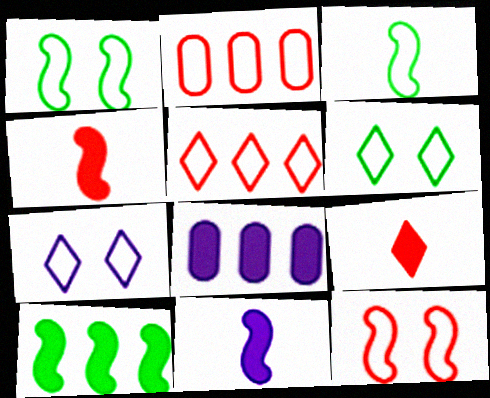[[2, 3, 7]]